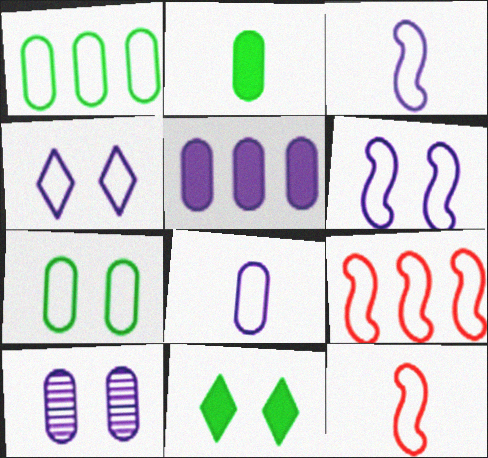[[1, 4, 12], 
[5, 8, 10]]